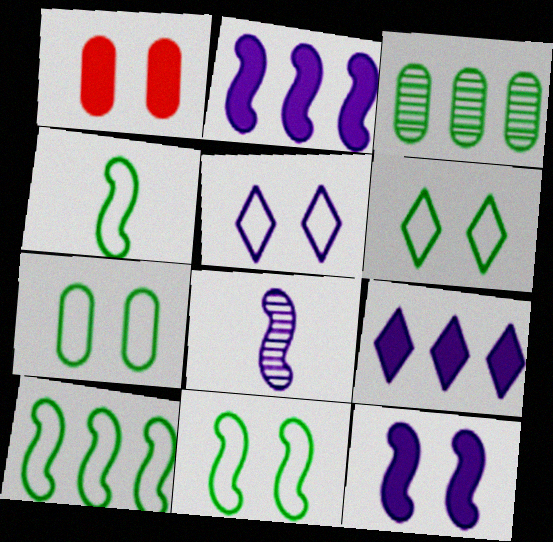[[4, 10, 11], 
[6, 7, 11]]